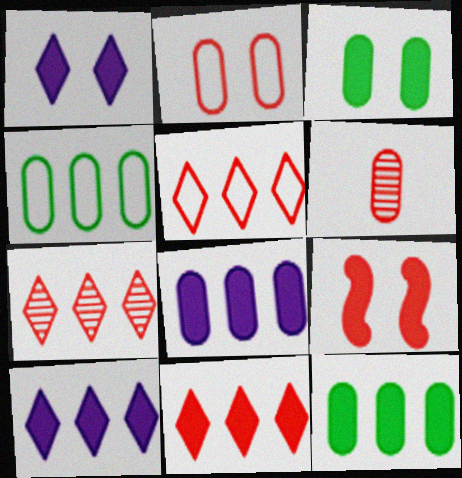[[1, 3, 9], 
[5, 6, 9], 
[5, 7, 11]]